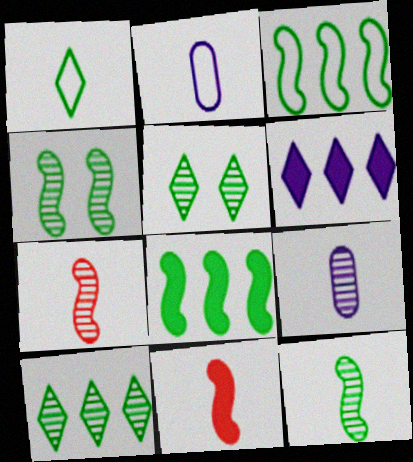[[1, 9, 11]]